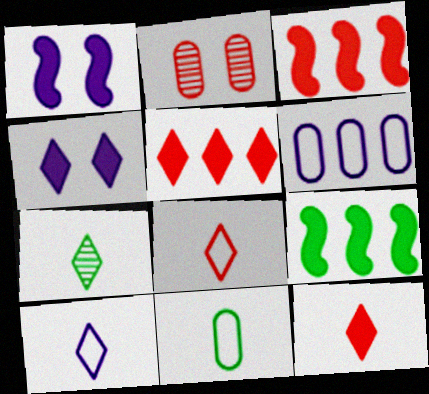[[2, 3, 8], 
[2, 9, 10], 
[7, 10, 12]]